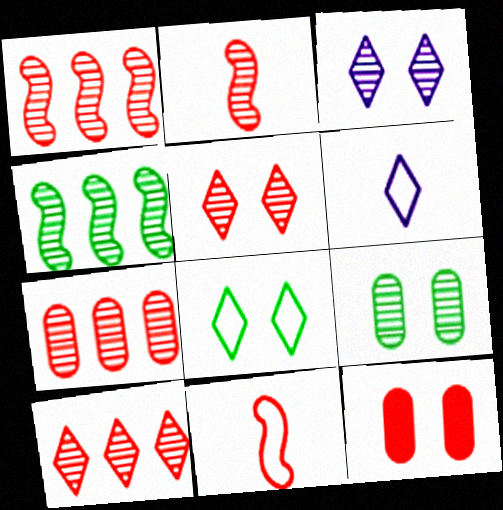[[1, 7, 10], 
[2, 5, 7], 
[4, 6, 12], 
[10, 11, 12]]